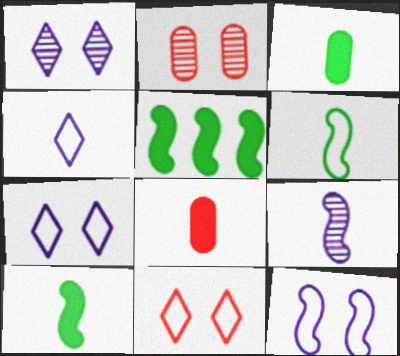[[2, 4, 5]]